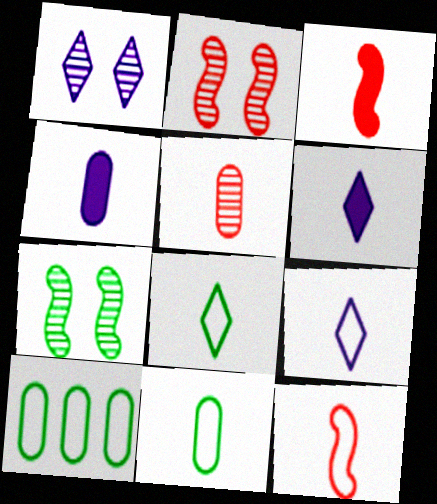[[1, 3, 10], 
[2, 6, 10], 
[4, 5, 11], 
[9, 11, 12]]